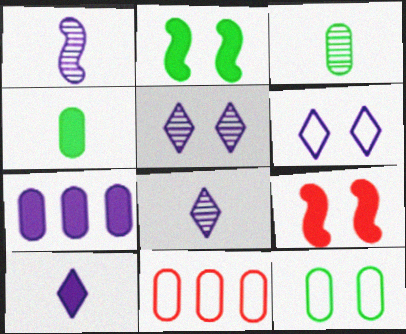[[1, 6, 7], 
[2, 8, 11], 
[5, 9, 12]]